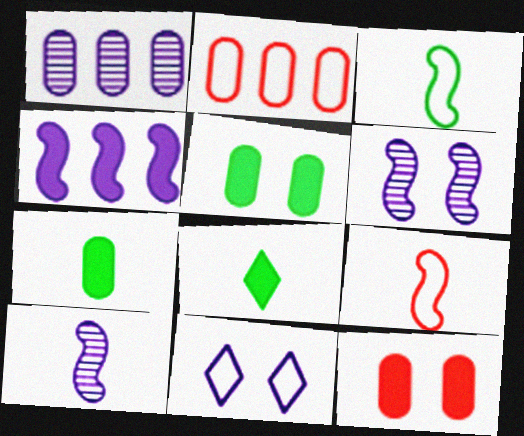[[2, 3, 11], 
[2, 6, 8], 
[4, 8, 12]]